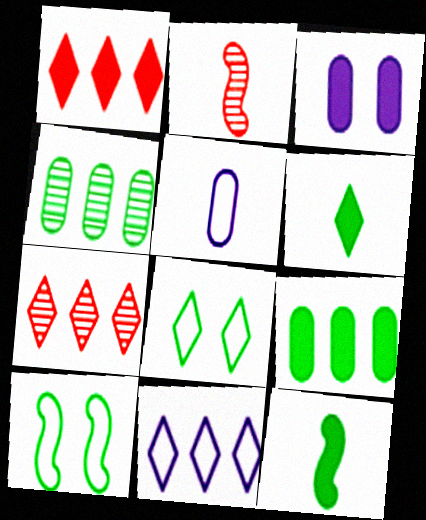[[1, 3, 12], 
[2, 5, 6], 
[4, 6, 10], 
[4, 8, 12]]